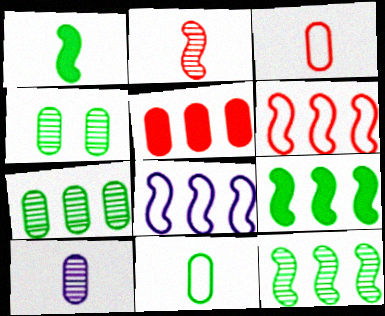[]